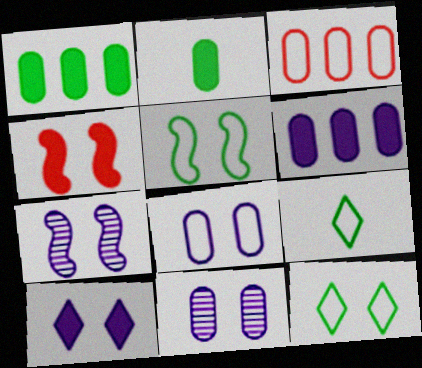[[2, 3, 11], 
[4, 5, 7], 
[4, 11, 12], 
[7, 8, 10]]